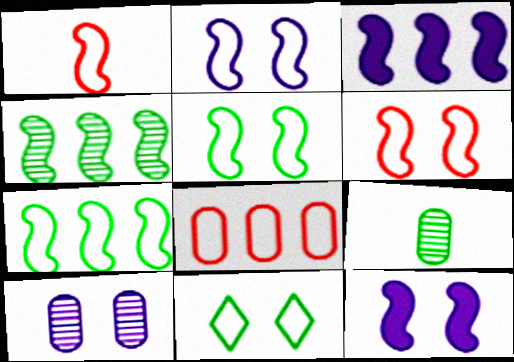[[1, 2, 7], 
[1, 4, 12], 
[2, 5, 6]]